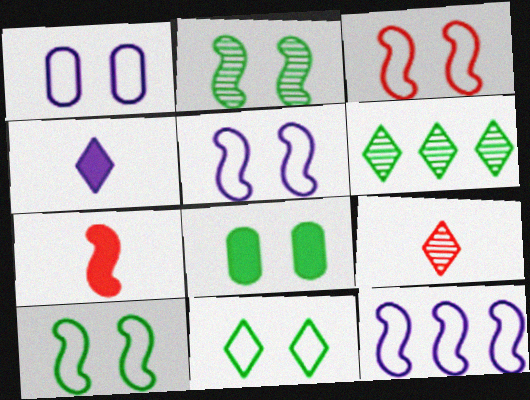[[1, 3, 11], 
[1, 6, 7], 
[2, 7, 12], 
[2, 8, 11], 
[3, 5, 10], 
[8, 9, 12]]